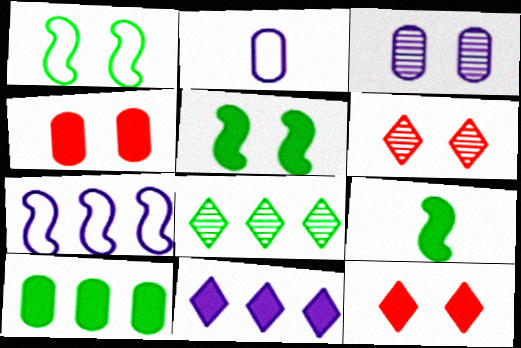[[1, 3, 12], 
[4, 9, 11]]